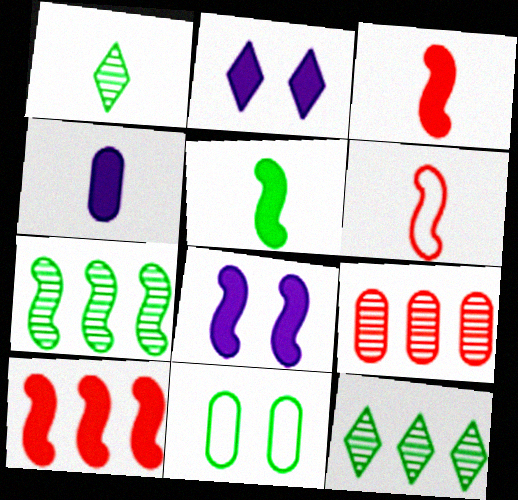[[1, 4, 6], 
[4, 9, 11], 
[5, 8, 10], 
[5, 11, 12], 
[6, 7, 8]]